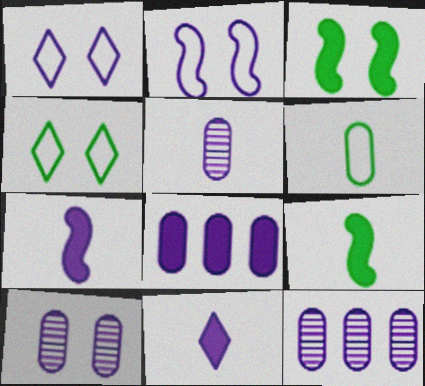[[1, 7, 12], 
[2, 11, 12], 
[5, 10, 12]]